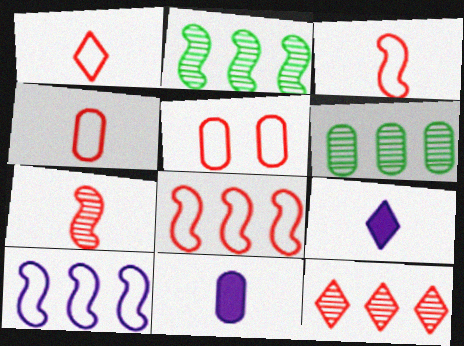[[1, 3, 4], 
[1, 5, 8], 
[2, 5, 9], 
[5, 6, 11]]